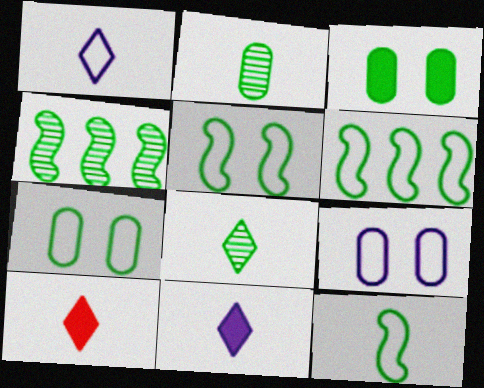[[1, 8, 10], 
[3, 6, 8], 
[4, 9, 10], 
[5, 6, 12]]